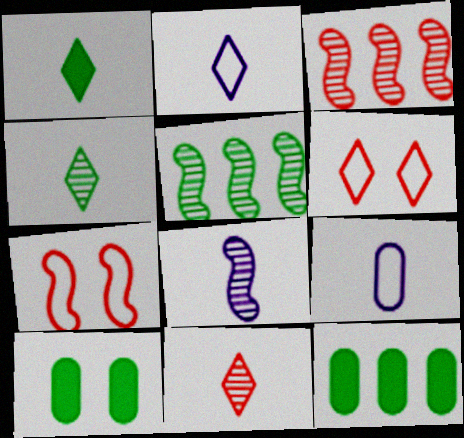[[1, 2, 11], 
[2, 3, 10], 
[6, 8, 12]]